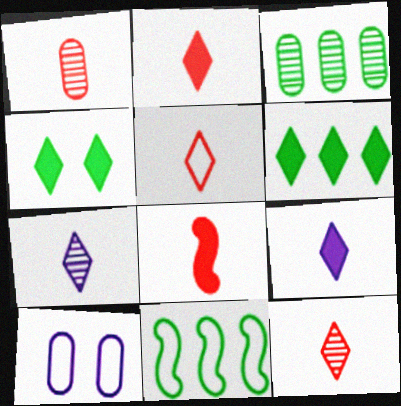[[1, 5, 8], 
[2, 5, 12], 
[3, 6, 11], 
[5, 10, 11]]